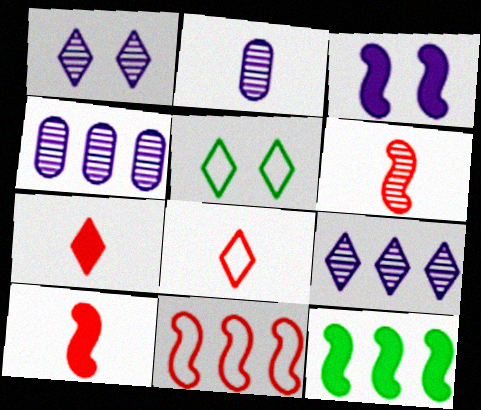[[3, 10, 12], 
[4, 5, 10], 
[5, 7, 9]]